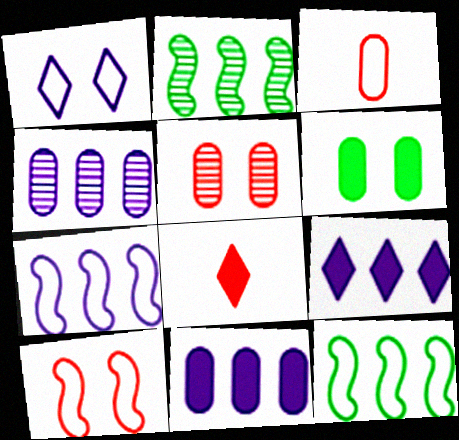[[1, 3, 12], 
[3, 4, 6], 
[4, 7, 9]]